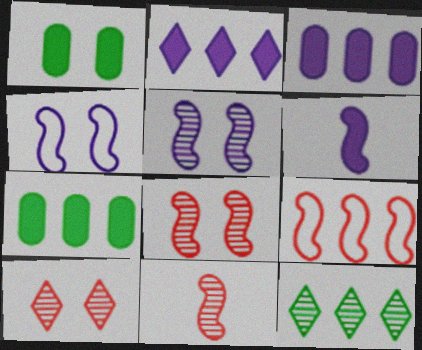[[1, 4, 10], 
[3, 9, 12]]